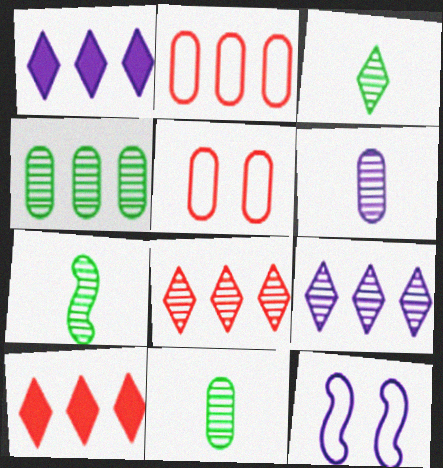[[1, 5, 7], 
[1, 6, 12], 
[3, 7, 11], 
[10, 11, 12]]